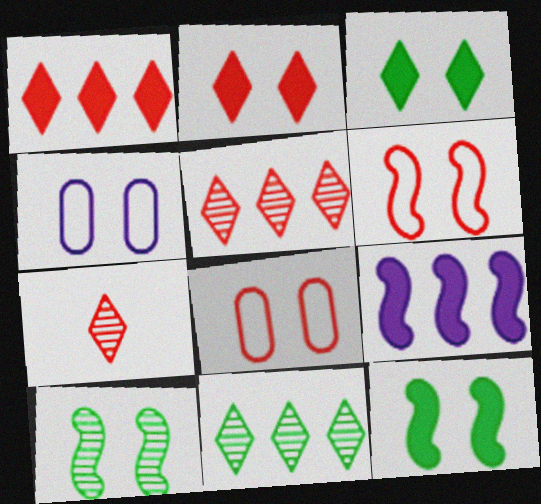[[2, 4, 10]]